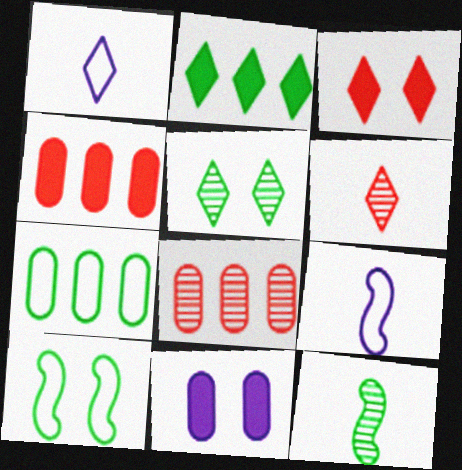[[4, 5, 9]]